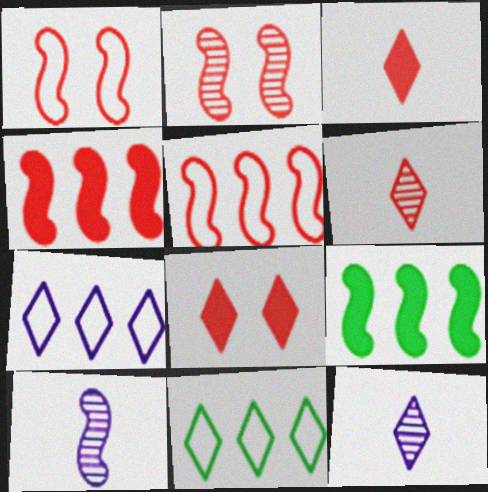[[1, 9, 10], 
[8, 11, 12]]